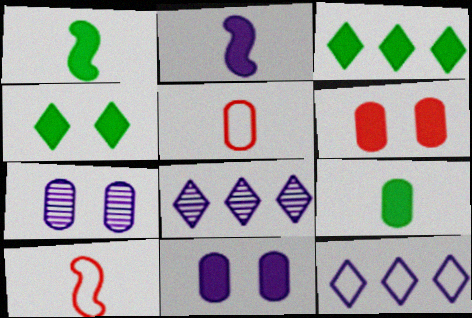[[2, 3, 6], 
[2, 7, 12], 
[3, 7, 10]]